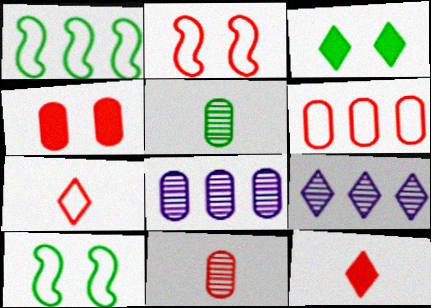[[1, 3, 5], 
[2, 6, 7], 
[3, 7, 9], 
[4, 6, 11], 
[8, 10, 12]]